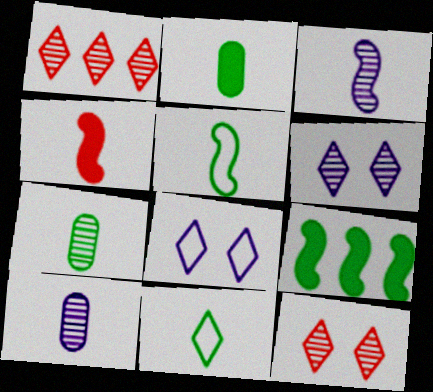[[3, 4, 5], 
[4, 10, 11]]